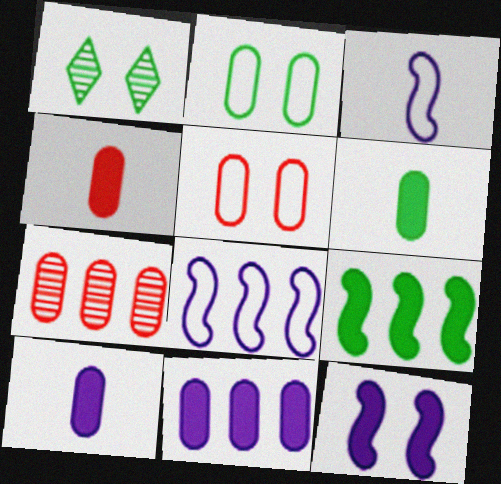[[1, 4, 8], 
[1, 5, 12], 
[2, 7, 10], 
[4, 5, 7], 
[4, 6, 10]]